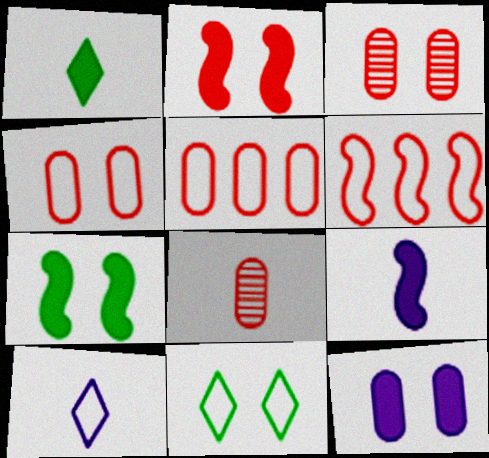[]